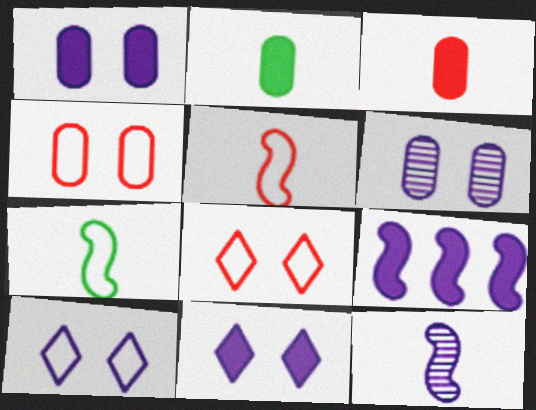[]